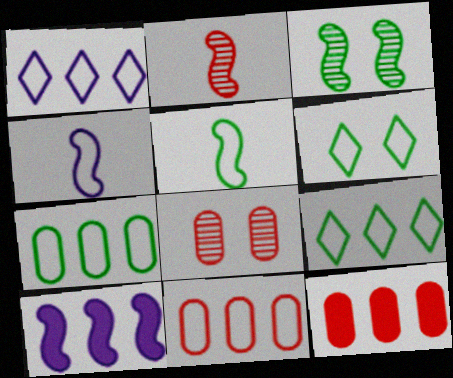[[4, 6, 11], 
[5, 6, 7]]